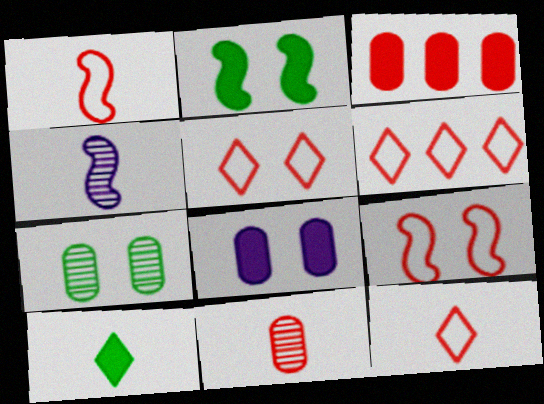[[5, 6, 12]]